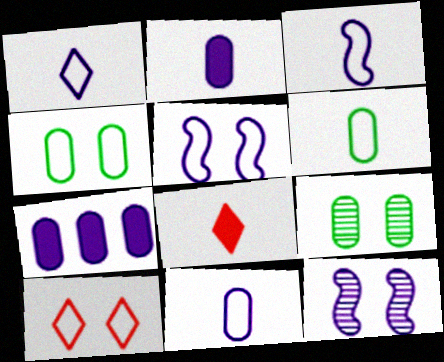[[1, 3, 11], 
[1, 7, 12], 
[4, 5, 10]]